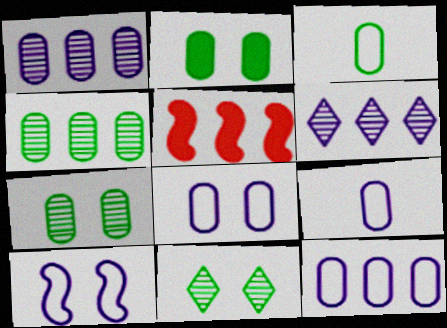[[2, 3, 4], 
[5, 9, 11], 
[8, 9, 12]]